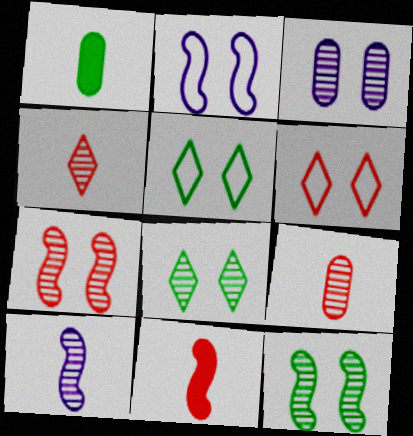[[3, 7, 8]]